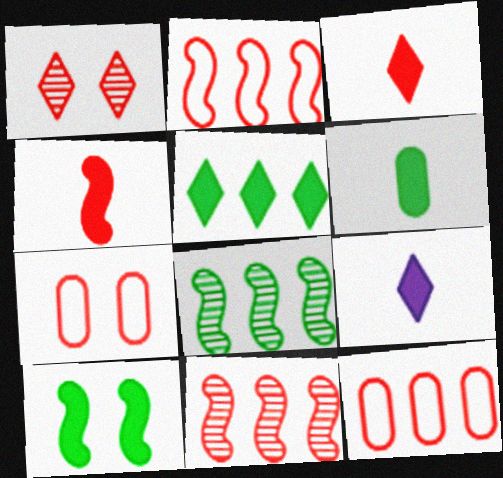[[1, 4, 12], 
[3, 7, 11], 
[4, 6, 9], 
[5, 6, 10], 
[7, 8, 9]]